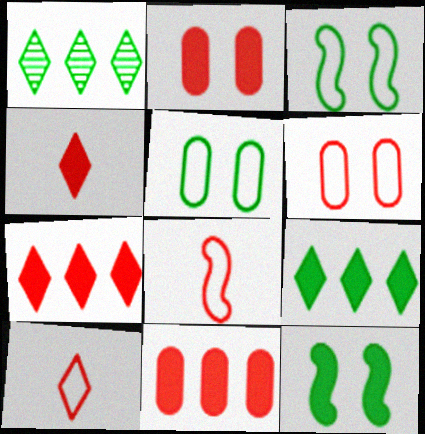[]